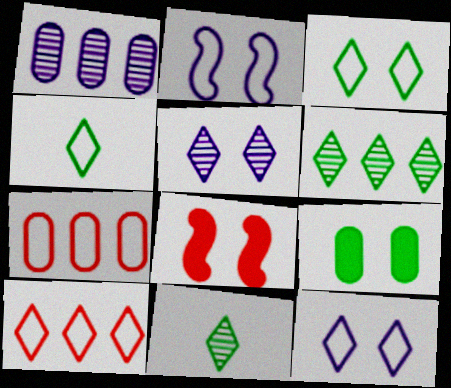[[1, 4, 8], 
[2, 4, 7], 
[4, 10, 12]]